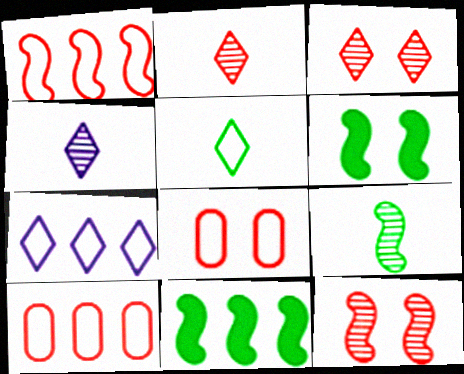[[4, 6, 10], 
[4, 8, 11]]